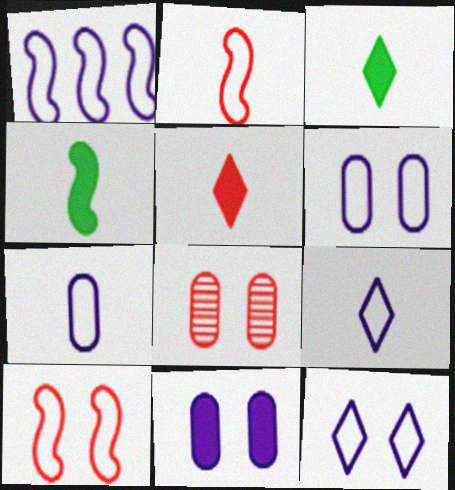[[1, 3, 8], 
[1, 6, 9], 
[1, 7, 12]]